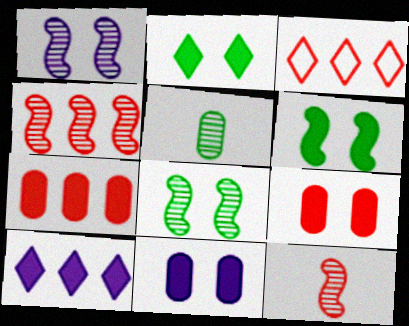[[3, 4, 7], 
[3, 9, 12]]